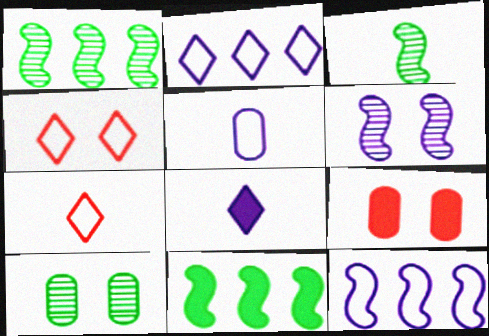[[2, 3, 9], 
[8, 9, 11]]